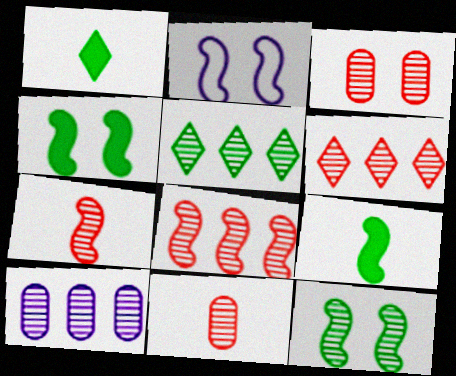[[2, 8, 9], 
[3, 6, 7], 
[5, 8, 10]]